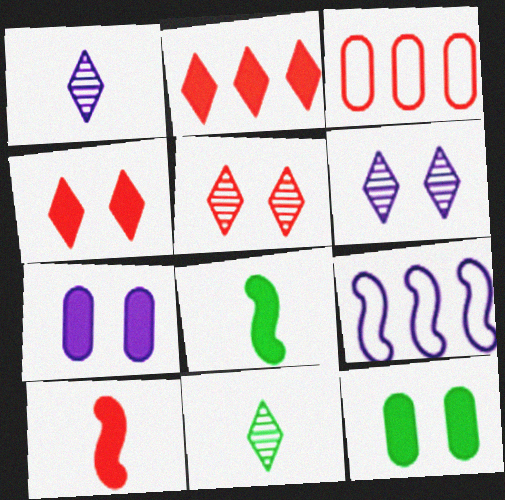[[1, 7, 9], 
[2, 7, 8], 
[3, 5, 10], 
[3, 6, 8]]